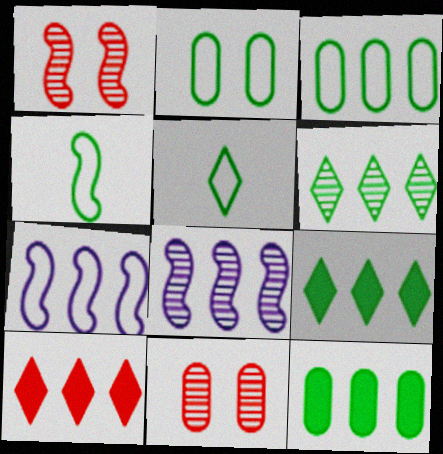[[3, 8, 10]]